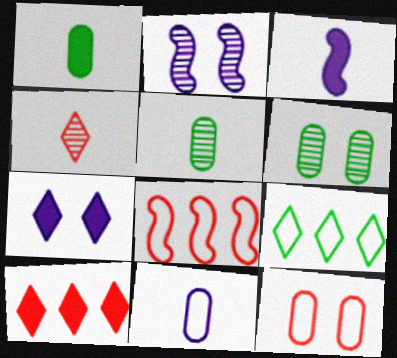[[4, 7, 9], 
[5, 7, 8]]